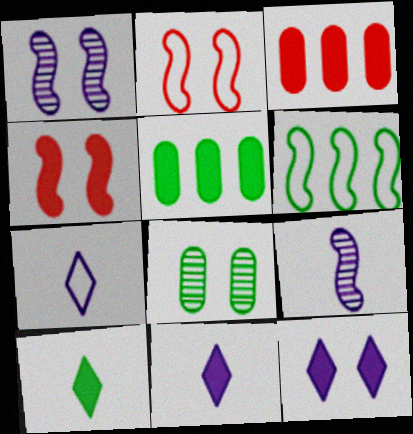[[2, 8, 12], 
[4, 5, 11], 
[4, 6, 9], 
[6, 8, 10]]